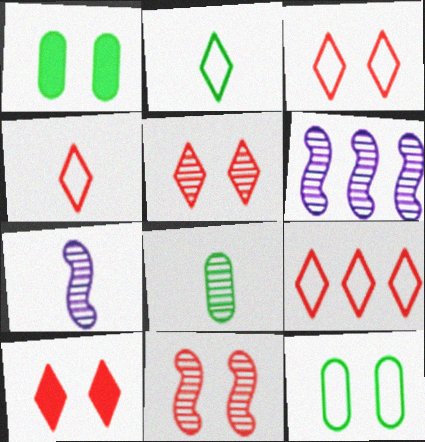[[1, 4, 6], 
[1, 7, 9], 
[3, 4, 9], 
[3, 5, 10], 
[5, 6, 8]]